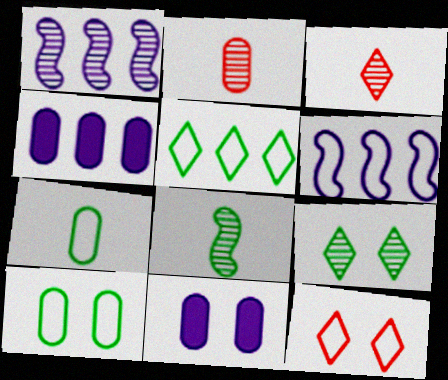[[1, 2, 9], 
[2, 4, 10], 
[4, 8, 12], 
[6, 7, 12]]